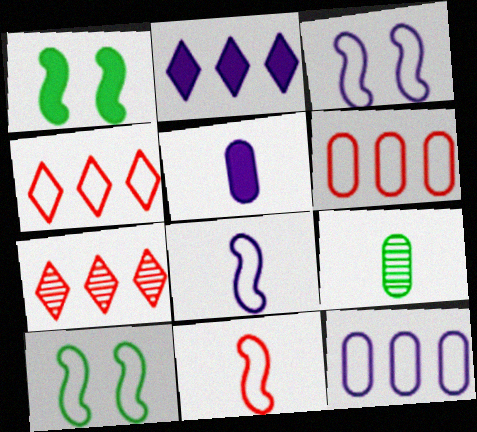[[5, 7, 10]]